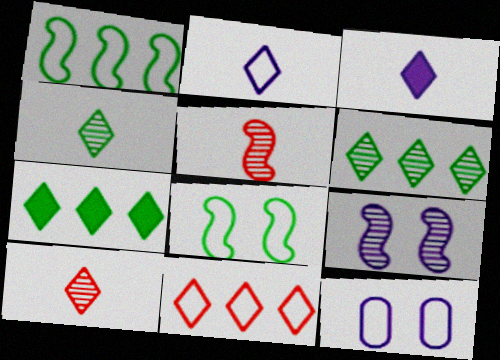[[5, 7, 12]]